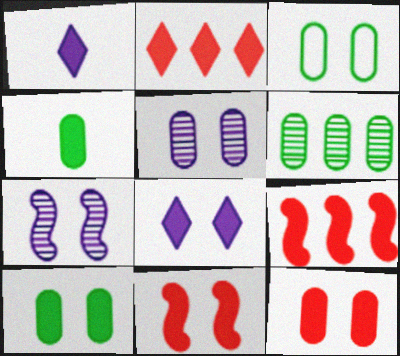[[1, 9, 10], 
[3, 4, 6], 
[3, 5, 12], 
[4, 8, 9], 
[8, 10, 11]]